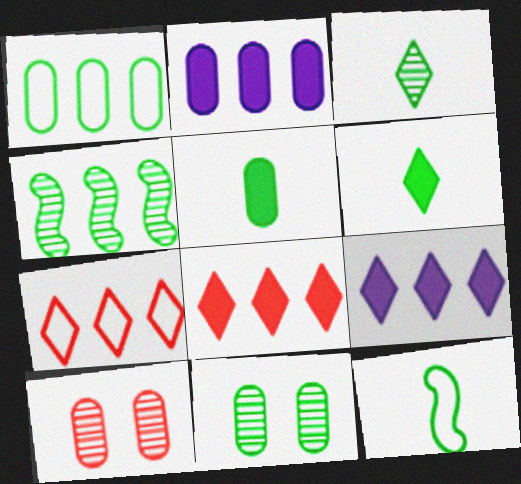[[1, 5, 11], 
[2, 4, 7], 
[3, 4, 11], 
[3, 5, 12], 
[9, 10, 12]]